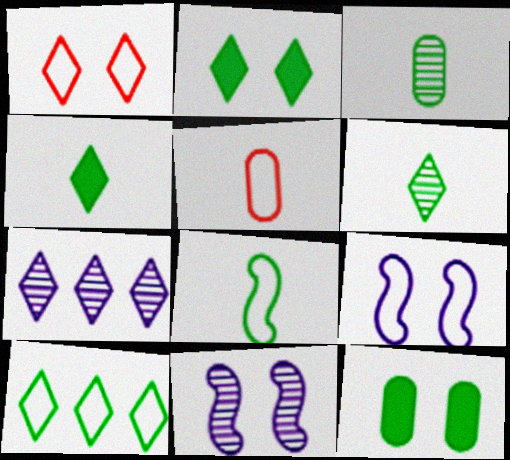[[1, 4, 7], 
[1, 11, 12], 
[2, 6, 10], 
[3, 4, 8], 
[5, 9, 10]]